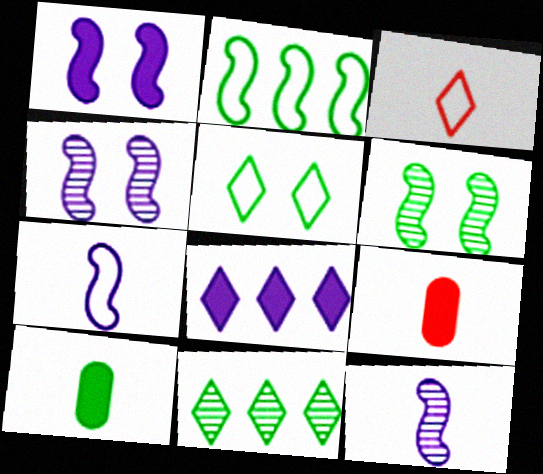[[3, 10, 12]]